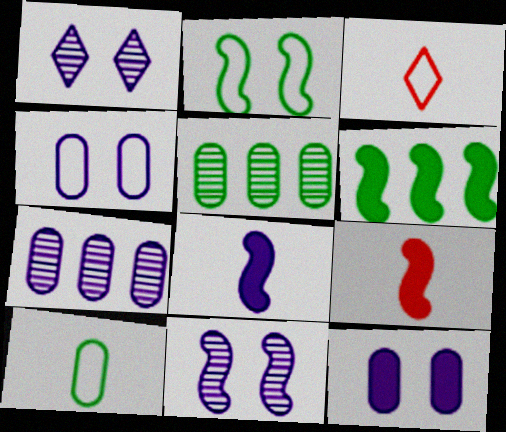[]